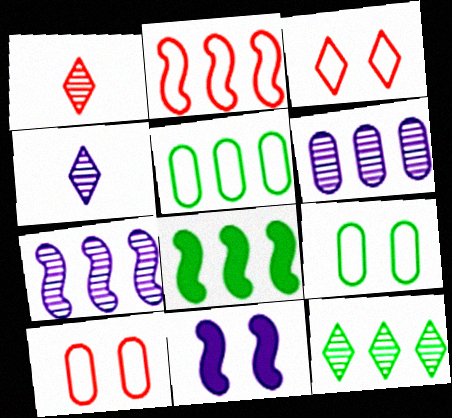[[1, 5, 11], 
[2, 7, 8], 
[4, 8, 10], 
[5, 8, 12]]